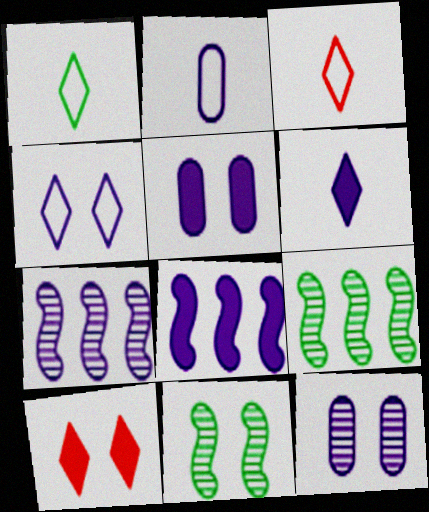[[2, 9, 10], 
[3, 5, 9], 
[5, 6, 8]]